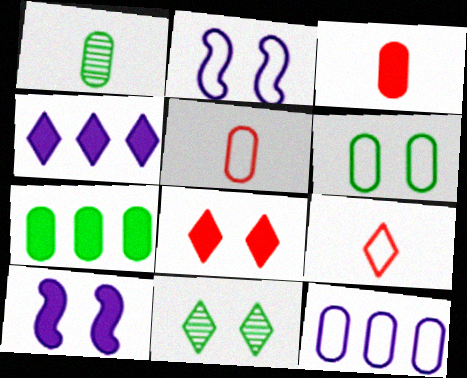[[1, 6, 7], 
[4, 9, 11], 
[5, 6, 12]]